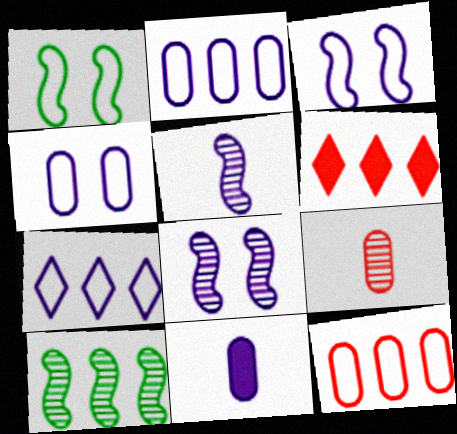[[2, 6, 10], 
[7, 8, 11]]